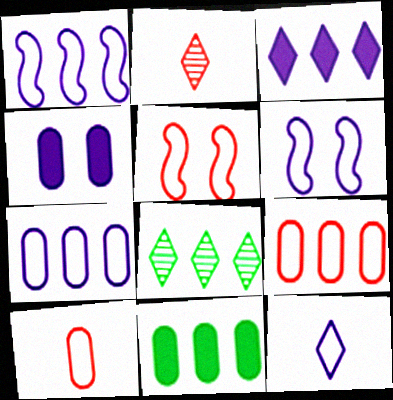[[2, 6, 11], 
[6, 7, 12]]